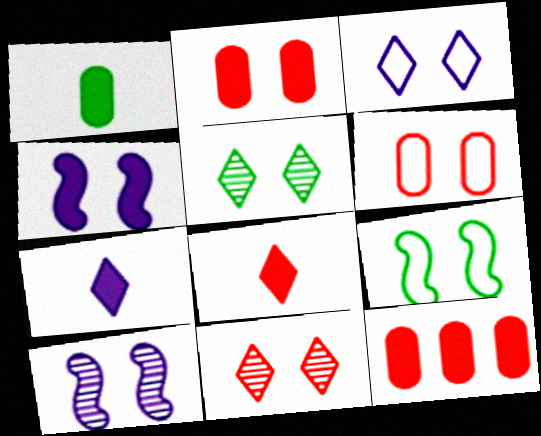[[3, 6, 9], 
[4, 5, 6]]